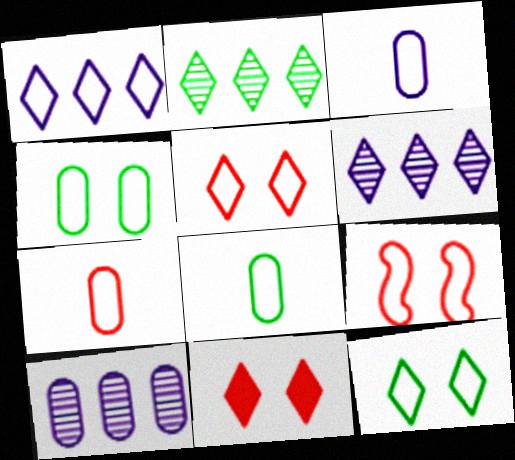[[1, 8, 9], 
[3, 7, 8]]